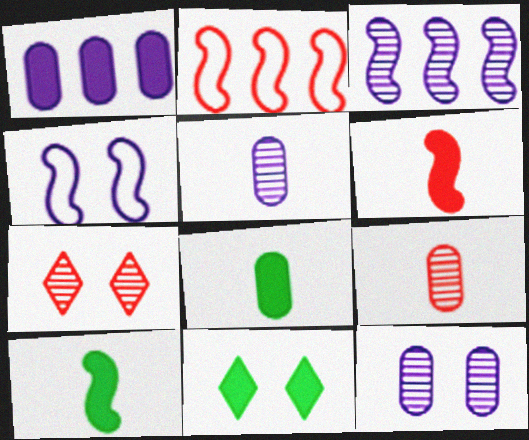[[1, 6, 11], 
[2, 5, 11]]